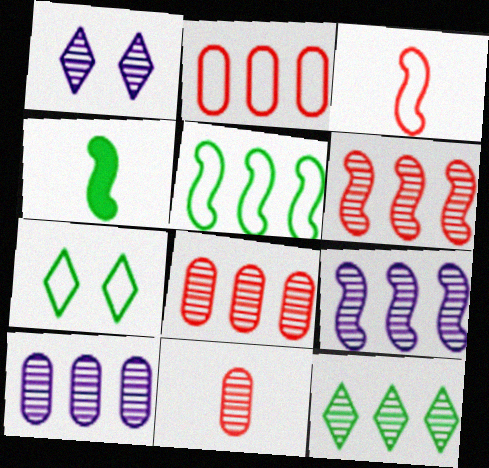[[1, 2, 4], 
[6, 10, 12], 
[8, 9, 12]]